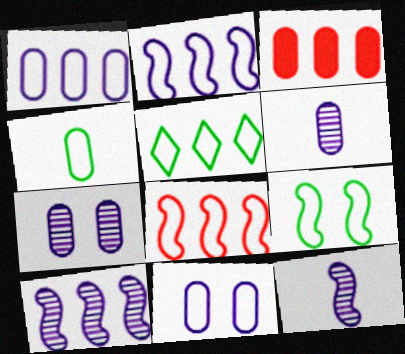[[1, 5, 8], 
[3, 4, 7], 
[3, 5, 10], 
[4, 5, 9]]